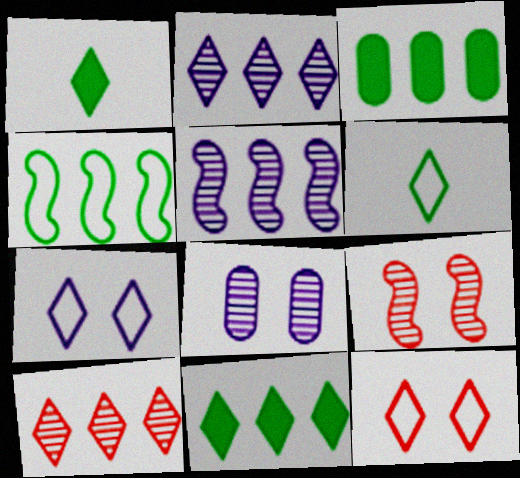[[1, 2, 12], 
[1, 7, 10]]